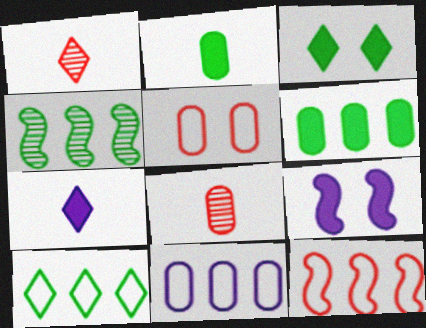[[4, 5, 7], 
[4, 6, 10], 
[8, 9, 10], 
[10, 11, 12]]